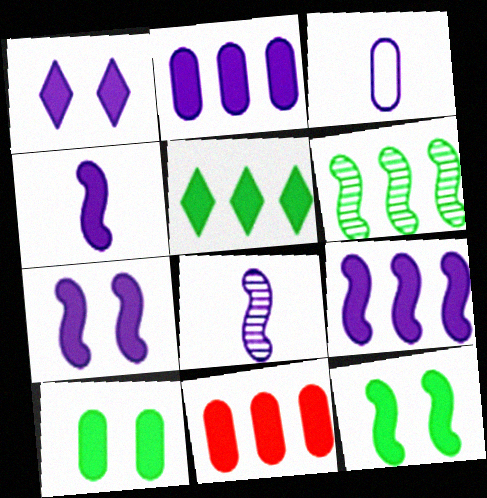[[1, 2, 4], 
[4, 7, 9], 
[5, 9, 11]]